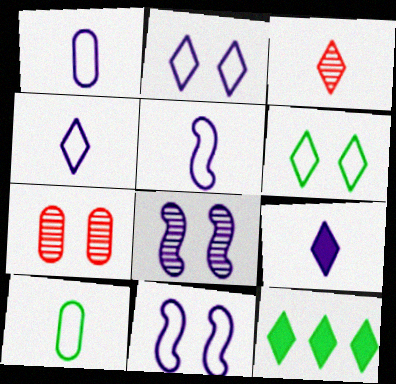[[1, 4, 5], 
[2, 3, 12], 
[5, 7, 12]]